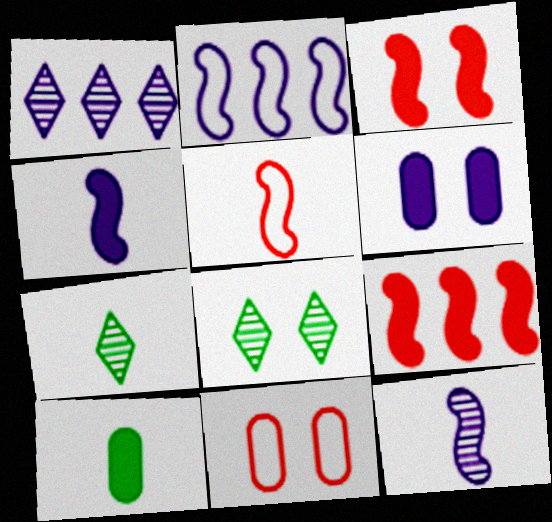[]